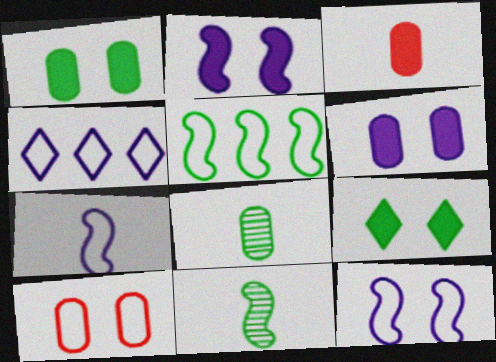[[5, 8, 9]]